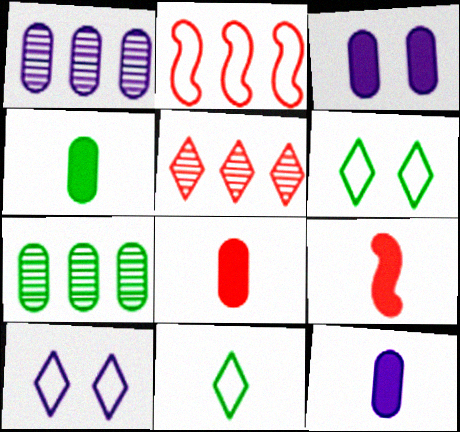[[1, 6, 9], 
[4, 8, 12], 
[7, 9, 10]]